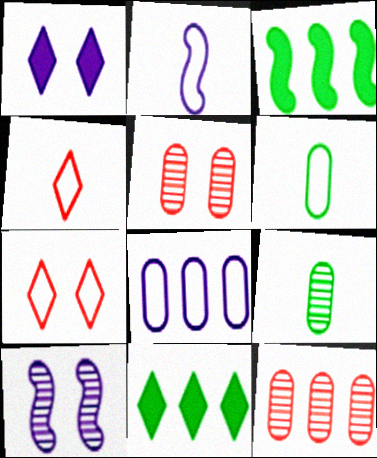[[2, 4, 6], 
[2, 5, 11]]